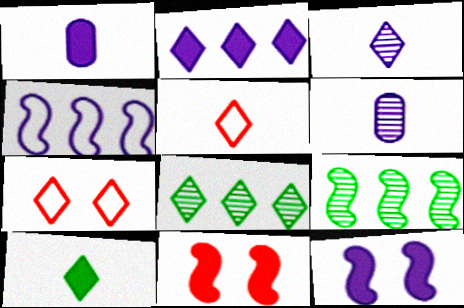[[1, 2, 12], 
[1, 7, 9], 
[3, 5, 10]]